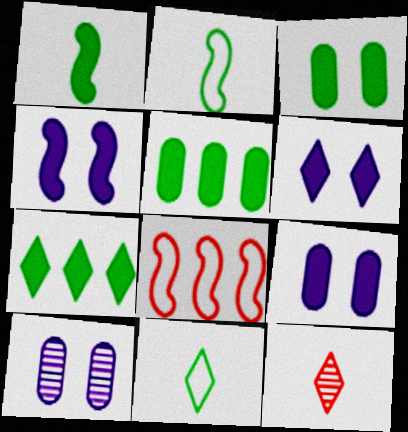[[1, 3, 7], 
[4, 6, 9]]